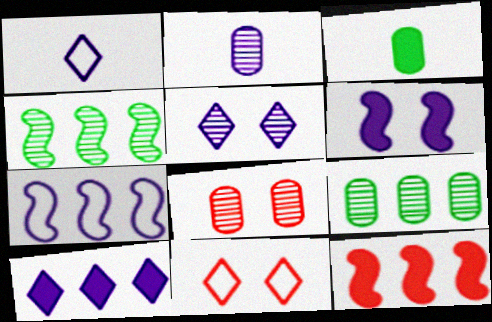[[1, 5, 10], 
[2, 8, 9], 
[4, 7, 12]]